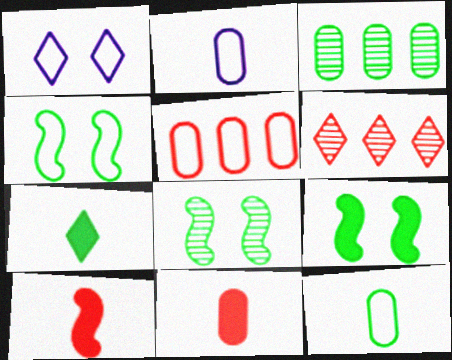[[1, 3, 10], 
[1, 6, 7], 
[2, 6, 9], 
[3, 4, 7], 
[4, 8, 9]]